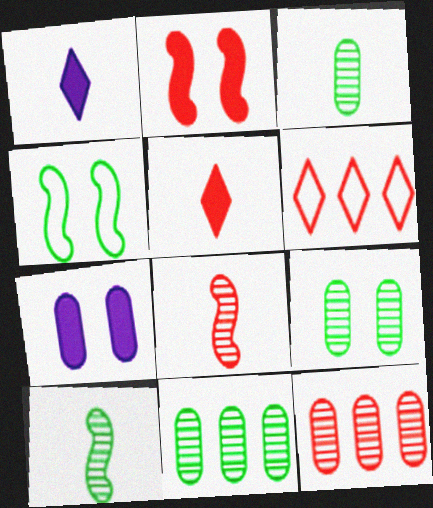[[1, 4, 12], 
[3, 9, 11], 
[6, 7, 10]]